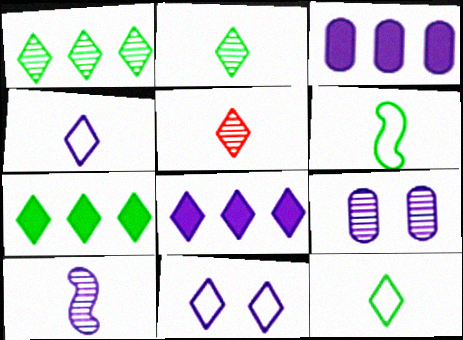[[3, 10, 11], 
[5, 7, 11]]